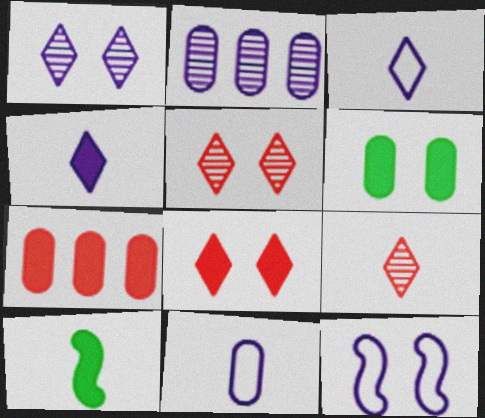[[2, 4, 12], 
[5, 6, 12], 
[9, 10, 11]]